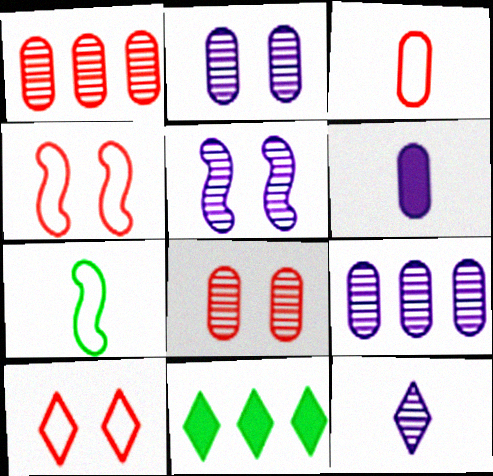[[3, 5, 11], 
[5, 9, 12], 
[10, 11, 12]]